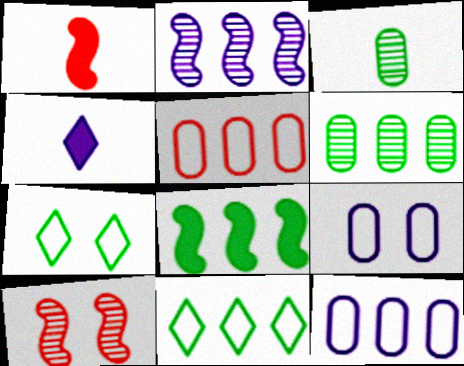[[2, 4, 9], 
[3, 7, 8], 
[6, 8, 11]]